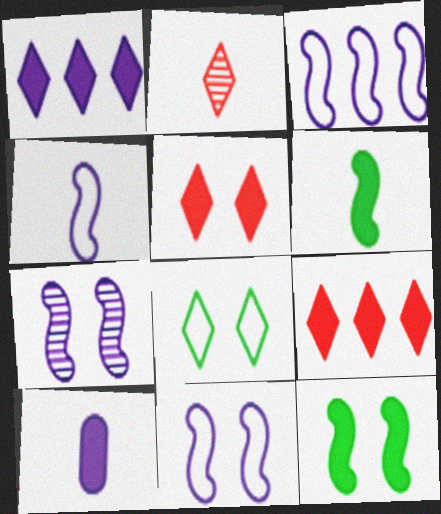[[1, 2, 8], 
[3, 4, 11], 
[9, 10, 12]]